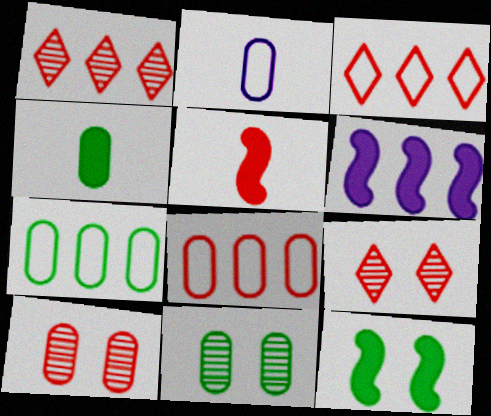[[1, 2, 12], 
[1, 6, 7], 
[3, 5, 10], 
[4, 7, 11], 
[5, 6, 12], 
[5, 8, 9]]